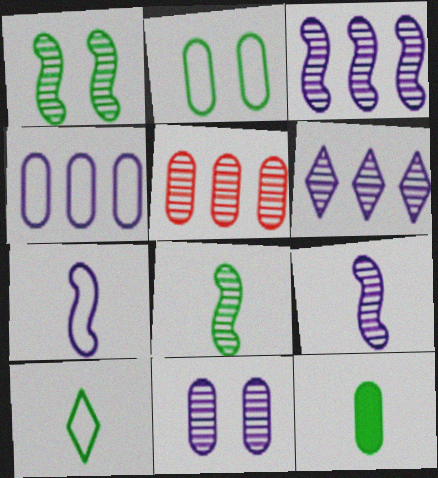[[6, 9, 11], 
[8, 10, 12]]